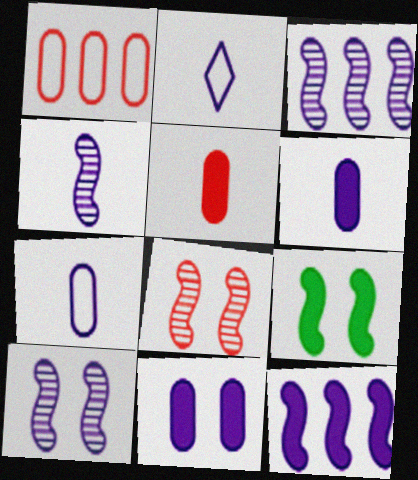[[2, 3, 11], 
[2, 4, 6], 
[3, 4, 10]]